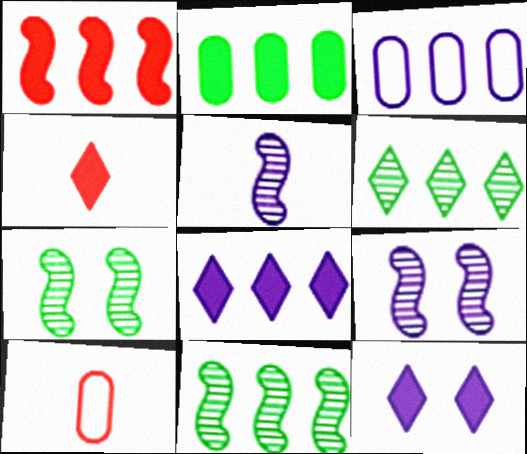[[1, 2, 8], 
[1, 3, 6], 
[3, 4, 7], 
[3, 5, 12], 
[7, 8, 10], 
[10, 11, 12]]